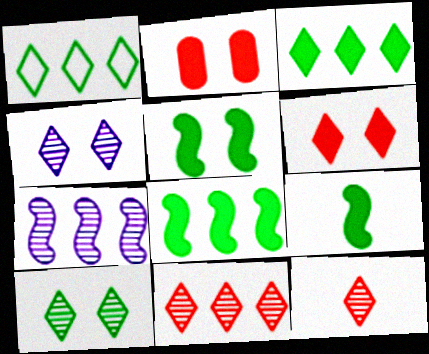[[5, 8, 9]]